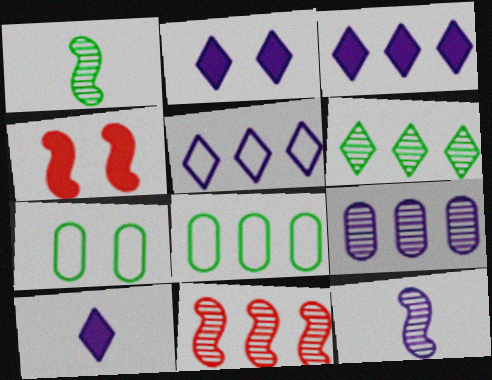[[2, 3, 10], 
[3, 8, 11], 
[6, 9, 11], 
[7, 10, 11]]